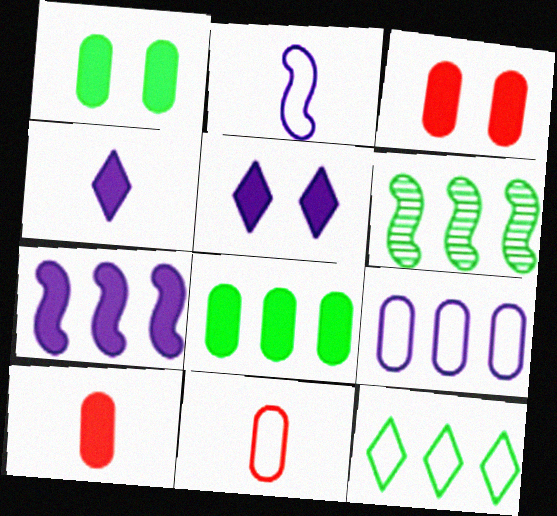[[5, 6, 11], 
[6, 8, 12]]